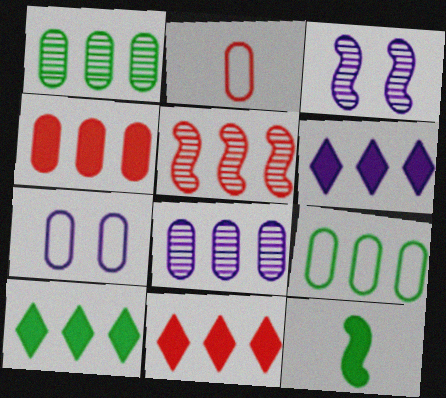[[2, 3, 10], 
[2, 7, 9], 
[4, 8, 9], 
[5, 6, 9], 
[6, 10, 11]]